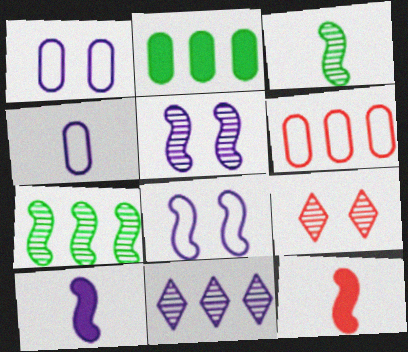[[1, 10, 11], 
[6, 9, 12], 
[7, 8, 12]]